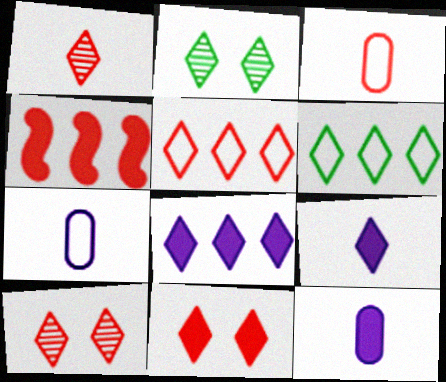[[1, 5, 11], 
[2, 4, 7], 
[2, 5, 9], 
[3, 4, 10], 
[6, 9, 10]]